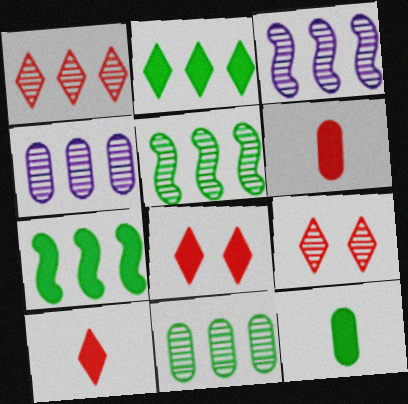[[1, 3, 11], 
[1, 4, 5]]